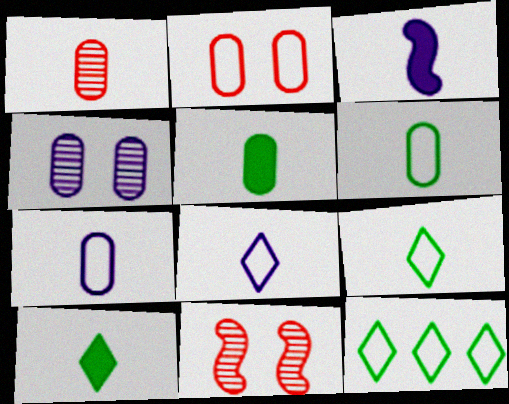[[1, 3, 9], 
[1, 5, 7]]